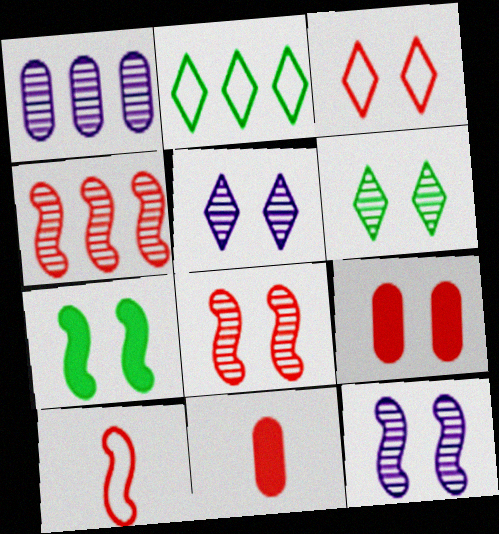[[2, 11, 12], 
[3, 4, 11], 
[3, 8, 9]]